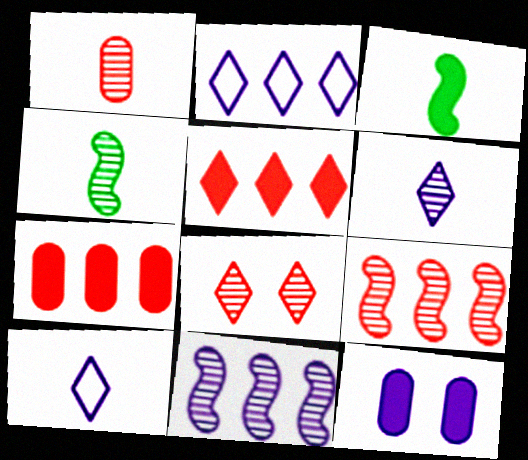[[1, 3, 10], 
[1, 4, 6], 
[1, 8, 9], 
[3, 5, 12], 
[10, 11, 12]]